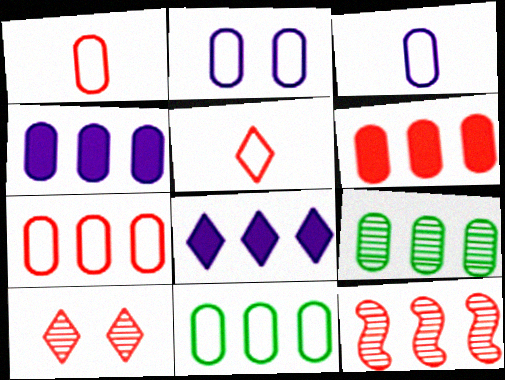[[1, 2, 11], 
[4, 7, 9], 
[8, 11, 12]]